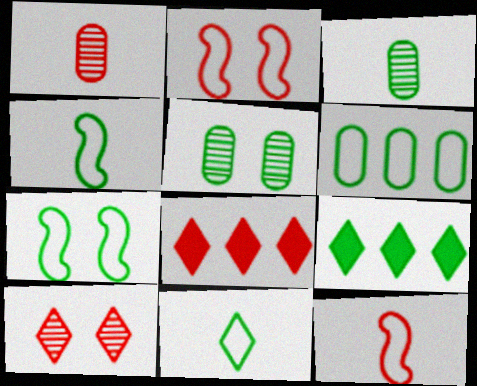[[1, 2, 8], 
[3, 7, 9], 
[4, 5, 9], 
[6, 7, 11]]